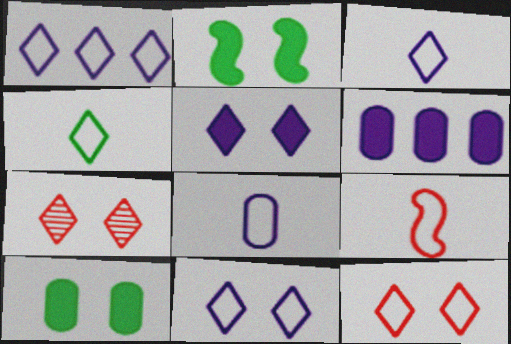[[1, 3, 11], 
[1, 4, 12], 
[4, 8, 9]]